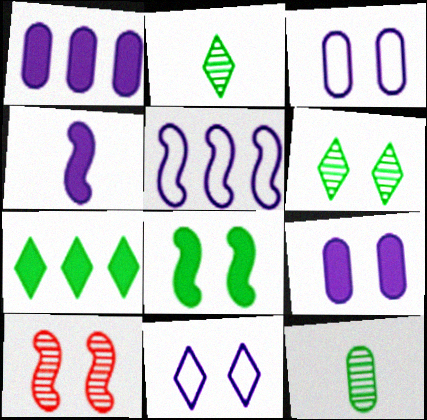[]